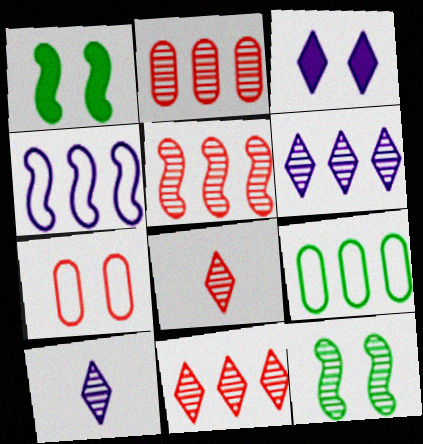[[2, 5, 11], 
[2, 10, 12], 
[3, 7, 12]]